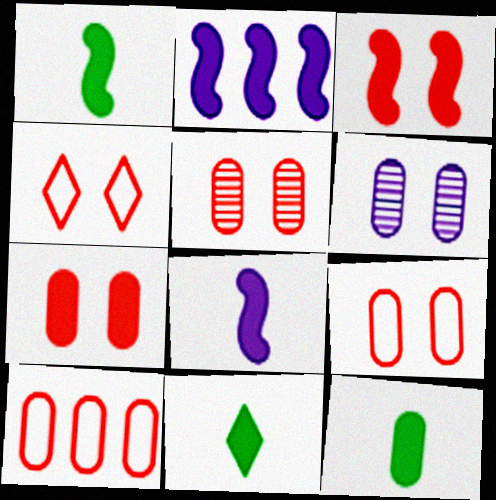[[1, 2, 3], 
[1, 11, 12], 
[2, 7, 11], 
[3, 4, 5], 
[5, 7, 9], 
[6, 10, 12]]